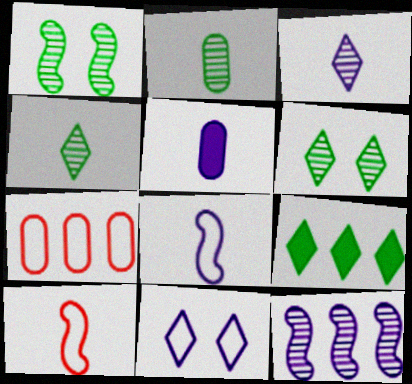[[3, 5, 8], 
[4, 5, 10], 
[5, 11, 12], 
[7, 9, 12]]